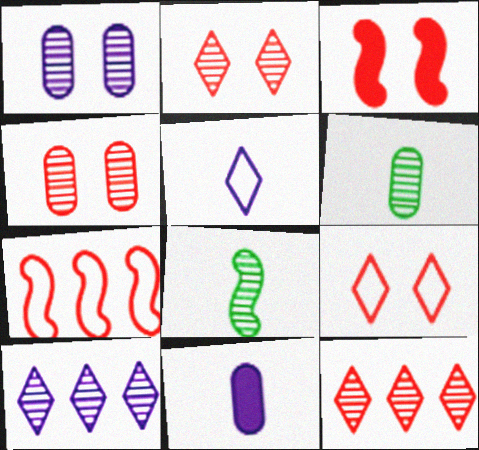[[1, 8, 12], 
[3, 4, 9], 
[4, 8, 10]]